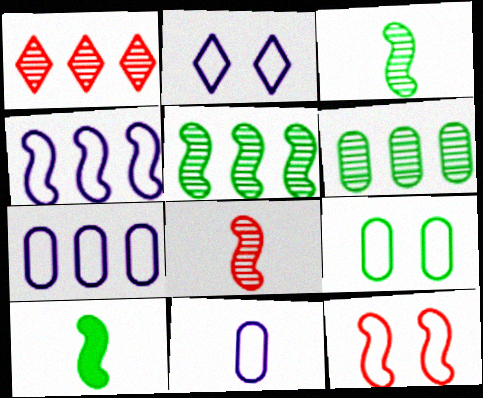[[2, 4, 11], 
[2, 9, 12]]